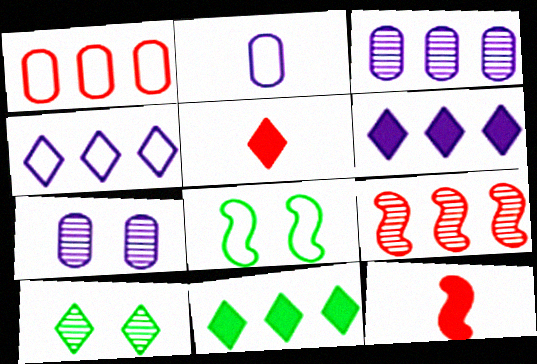[[3, 5, 8], 
[4, 5, 10]]